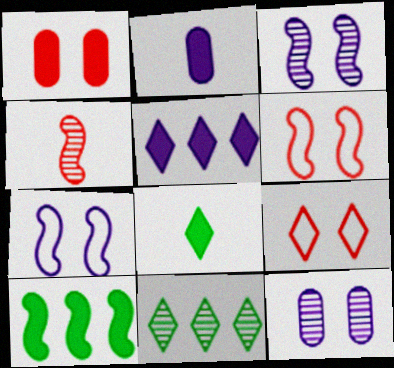[[2, 6, 11], 
[4, 7, 10], 
[4, 11, 12]]